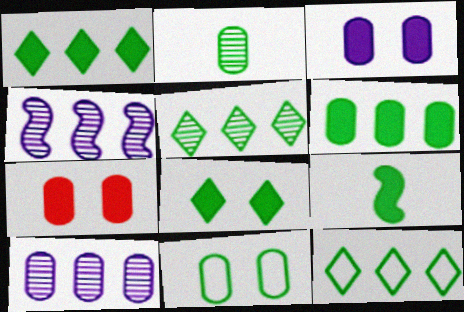[[1, 5, 12], 
[2, 6, 11], 
[5, 9, 11], 
[6, 8, 9]]